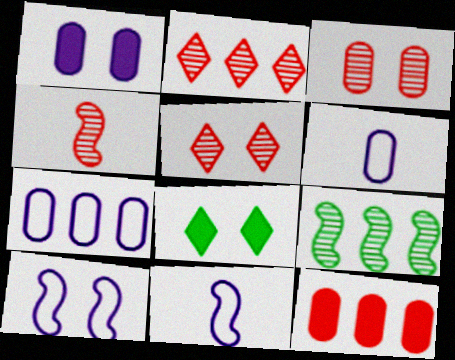[[2, 3, 4], 
[3, 8, 10], 
[4, 7, 8]]